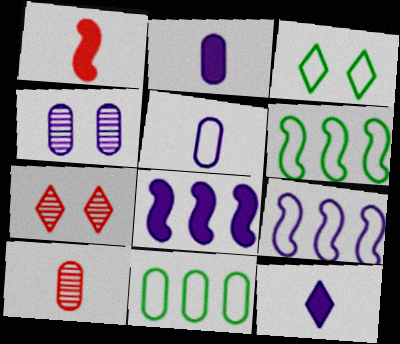[[2, 6, 7], 
[3, 8, 10], 
[4, 9, 12]]